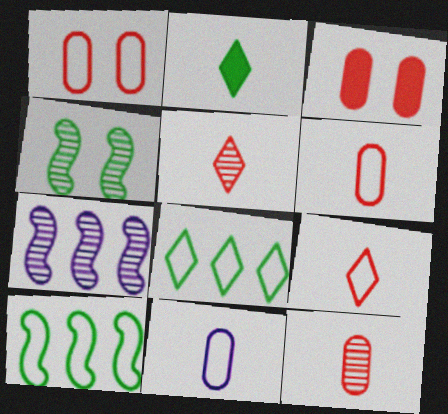[[1, 2, 7]]